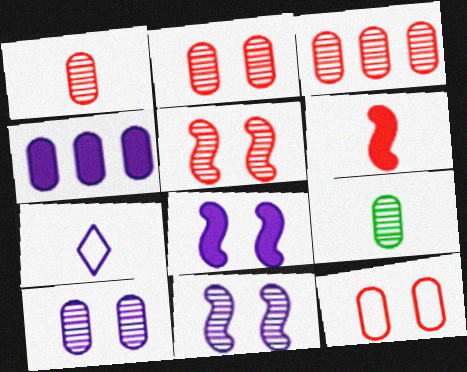[[1, 2, 3], 
[3, 9, 10], 
[4, 7, 11], 
[4, 9, 12], 
[6, 7, 9]]